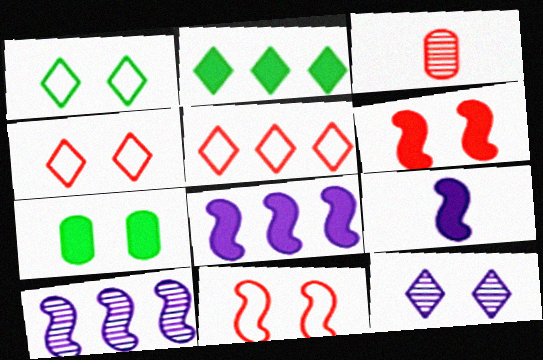[[1, 3, 8], 
[3, 5, 6], 
[7, 11, 12]]